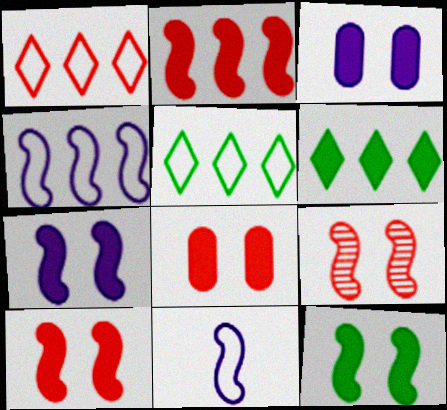[[7, 10, 12]]